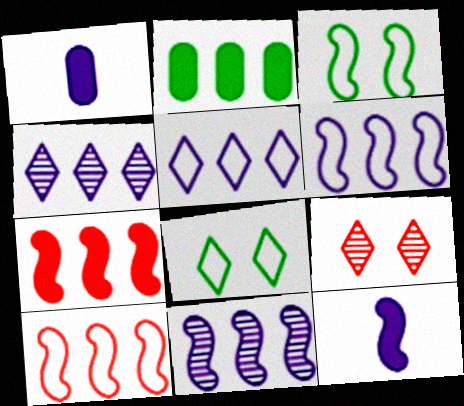[[2, 4, 10]]